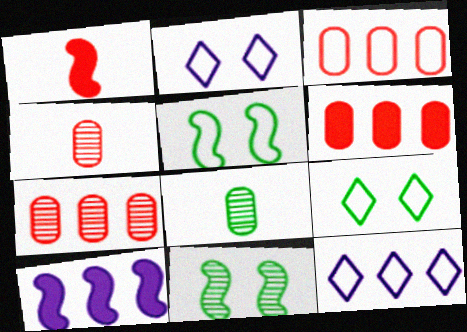[[3, 6, 7], 
[4, 9, 10]]